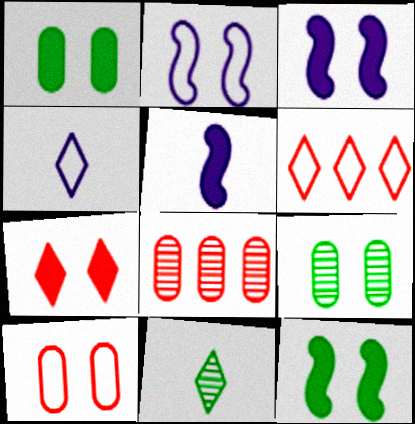[[1, 3, 7], 
[2, 7, 9], 
[4, 8, 12], 
[5, 6, 9]]